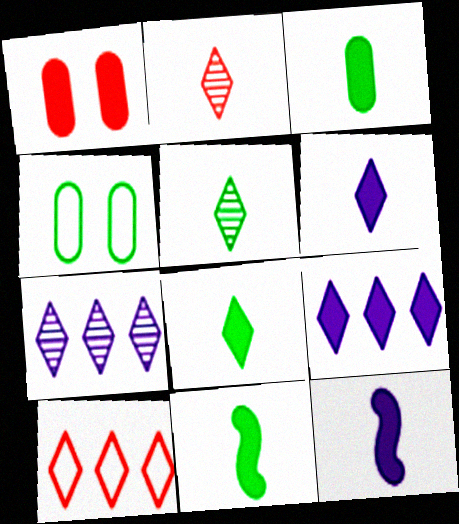[[1, 9, 11], 
[3, 8, 11]]